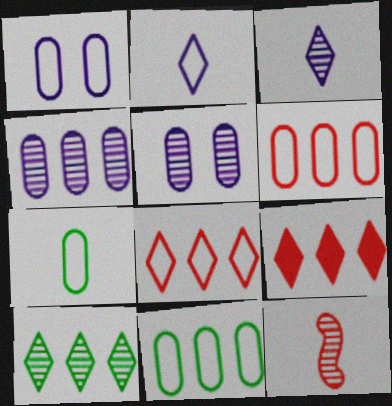[[1, 6, 7], 
[5, 10, 12]]